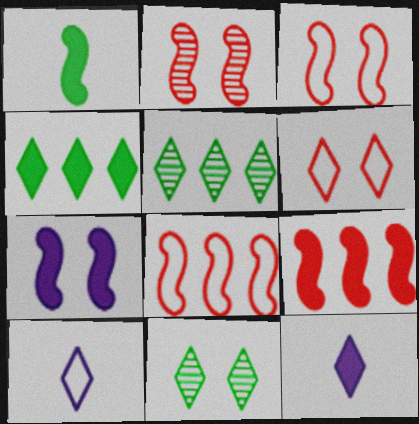[[1, 7, 9], 
[5, 6, 12]]